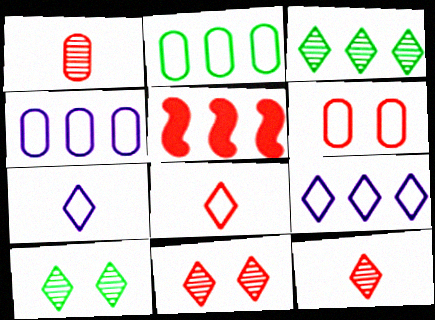[[3, 4, 5], 
[5, 6, 12]]